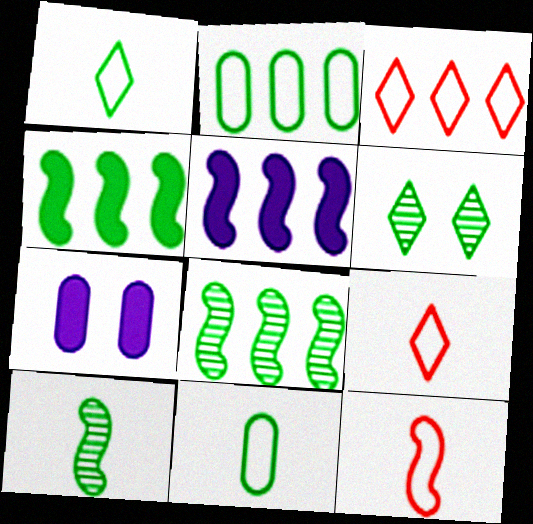[[3, 7, 10], 
[4, 6, 11], 
[7, 8, 9]]